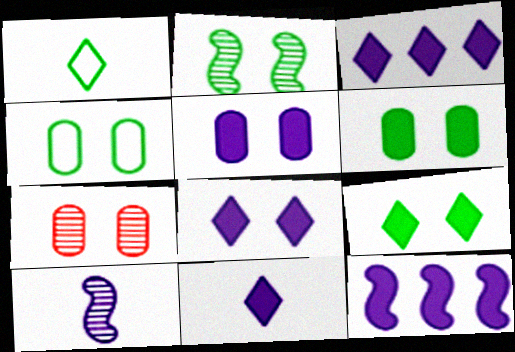[[1, 7, 12], 
[2, 4, 9], 
[3, 8, 11], 
[4, 5, 7], 
[5, 11, 12]]